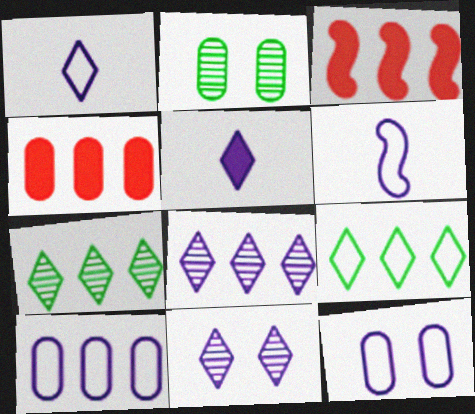[[1, 2, 3], 
[3, 7, 10]]